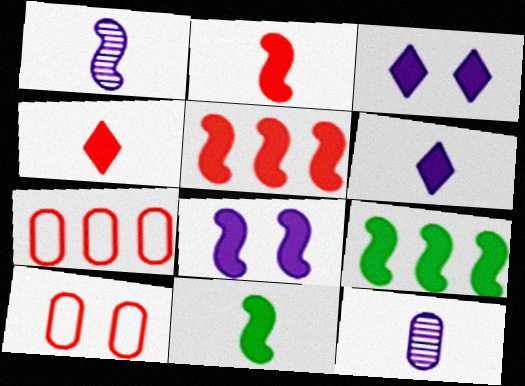[[2, 8, 9], 
[5, 8, 11]]